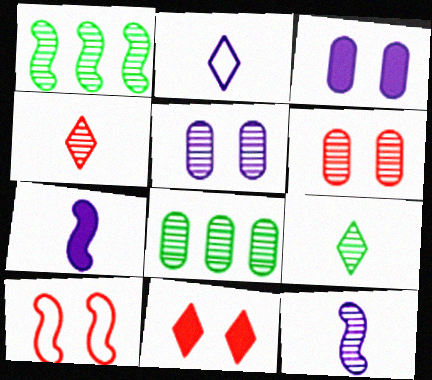[[1, 4, 5], 
[1, 7, 10], 
[6, 10, 11]]